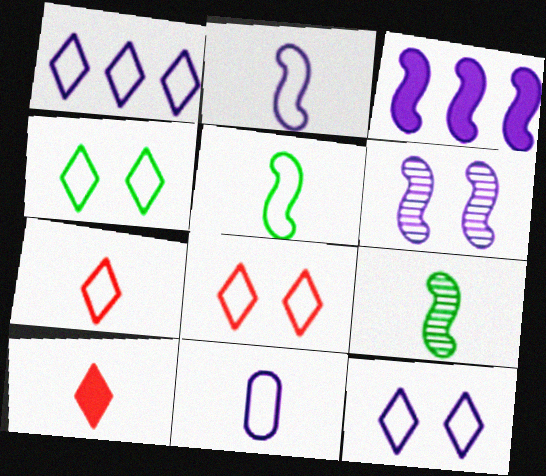[[1, 4, 7], 
[2, 3, 6], 
[4, 8, 12], 
[5, 7, 11], 
[9, 10, 11]]